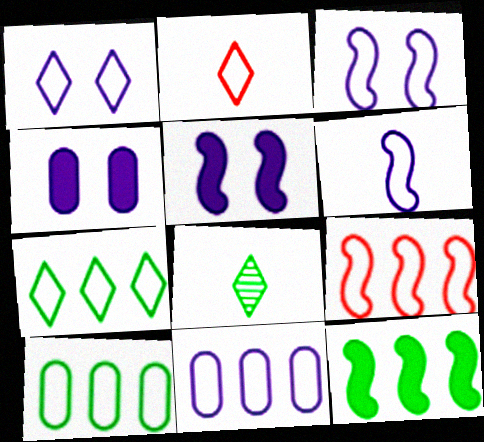[[1, 2, 7], 
[1, 6, 11], 
[2, 3, 10], 
[4, 8, 9], 
[7, 9, 11]]